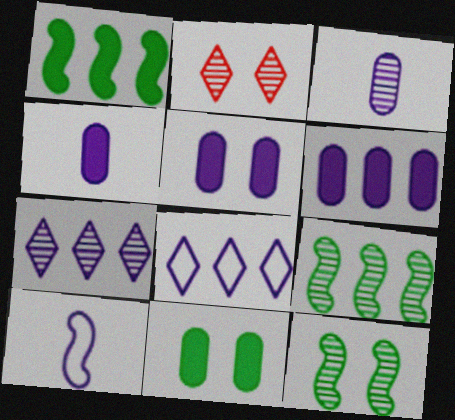[[2, 3, 9], 
[4, 5, 6], 
[5, 7, 10]]